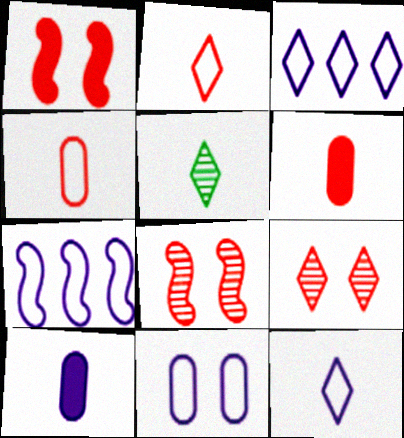[[7, 11, 12]]